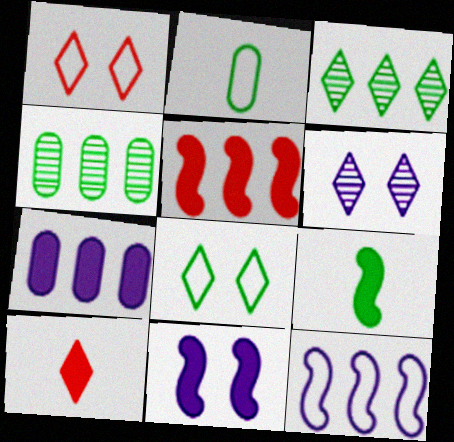[[1, 2, 12], 
[2, 5, 6], 
[4, 8, 9], 
[5, 9, 11]]